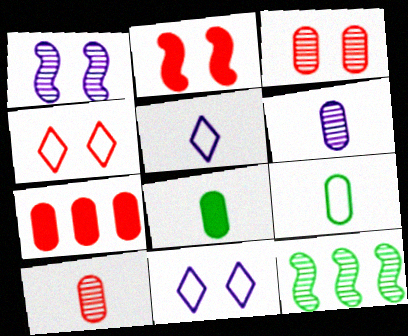[[2, 3, 4]]